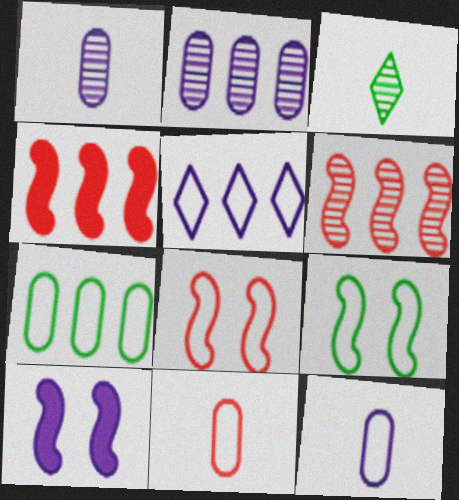[[1, 5, 10], 
[5, 9, 11]]